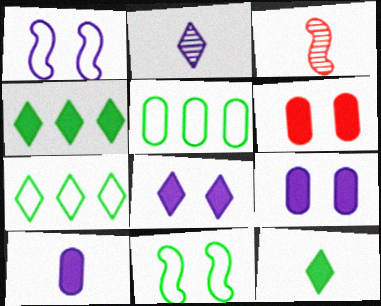[[3, 5, 8], 
[3, 7, 9]]